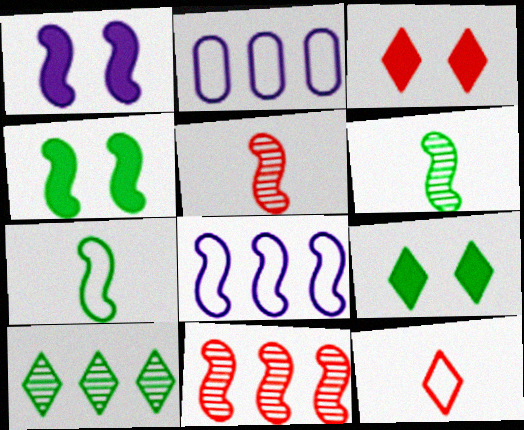[[1, 7, 11], 
[2, 3, 6], 
[2, 5, 9], 
[4, 5, 8]]